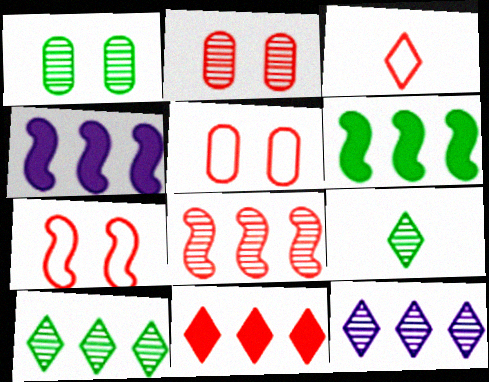[[1, 3, 4], 
[4, 5, 9]]